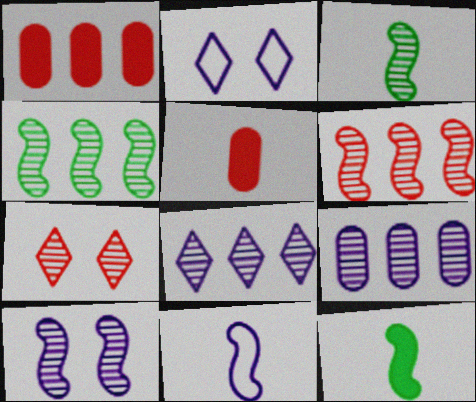[[1, 2, 3], 
[2, 4, 5], 
[3, 6, 10], 
[3, 7, 9]]